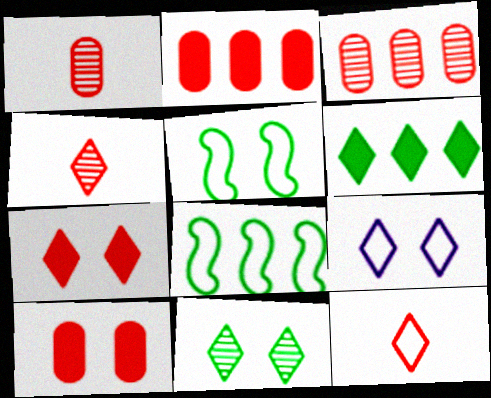[[4, 6, 9], 
[7, 9, 11]]